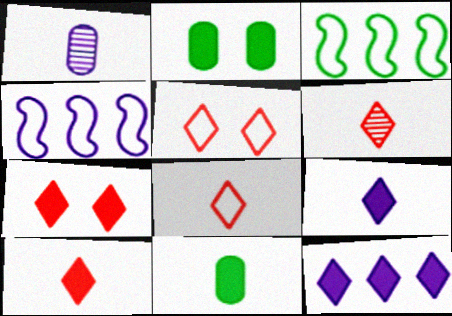[[1, 3, 7], 
[2, 4, 6], 
[6, 8, 10]]